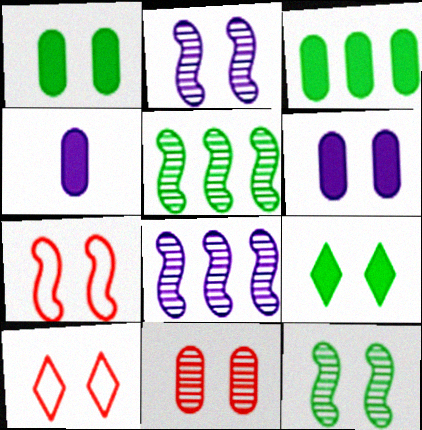[[1, 2, 10], 
[4, 5, 10], 
[6, 10, 12]]